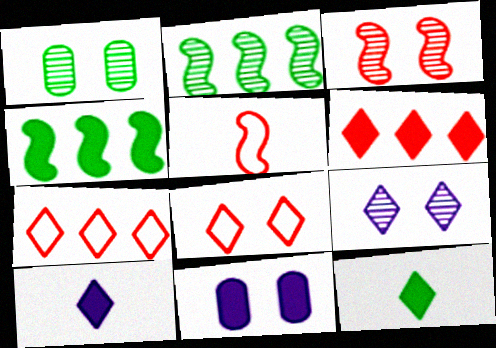[[1, 3, 9], 
[7, 9, 12]]